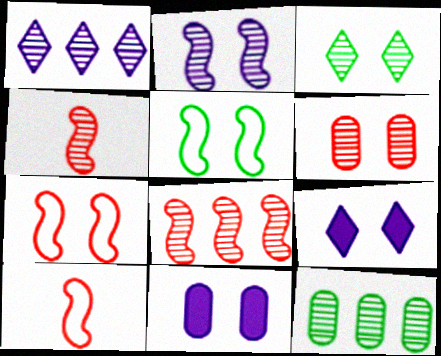[[1, 8, 12], 
[2, 3, 6], 
[3, 7, 11], 
[5, 6, 9], 
[9, 10, 12]]